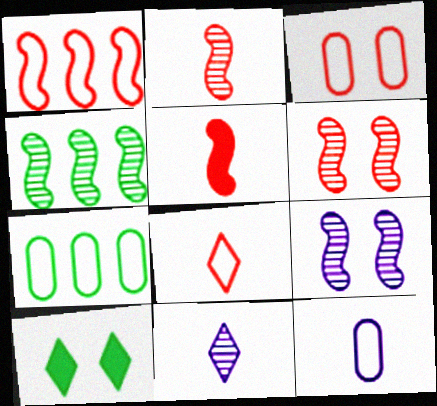[[1, 3, 8], 
[1, 5, 6], 
[2, 4, 9], 
[3, 7, 12], 
[3, 9, 10]]